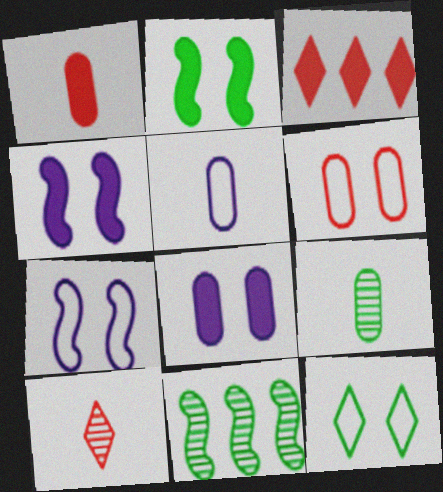[[1, 5, 9], 
[3, 7, 9], 
[6, 7, 12]]